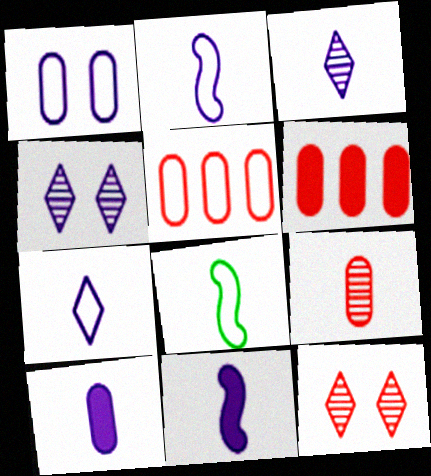[[2, 3, 10], 
[4, 6, 8]]